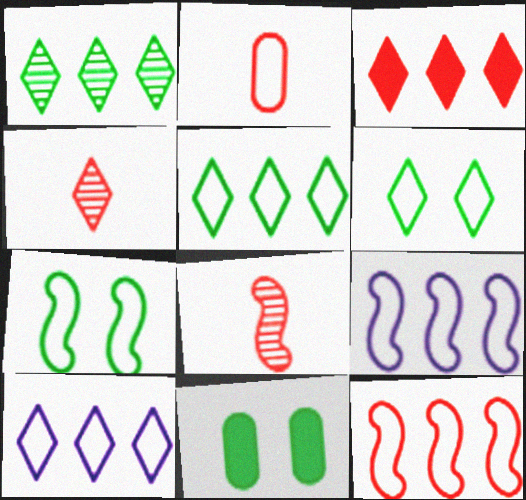[[1, 3, 10], 
[2, 6, 9], 
[2, 7, 10], 
[4, 9, 11], 
[8, 10, 11]]